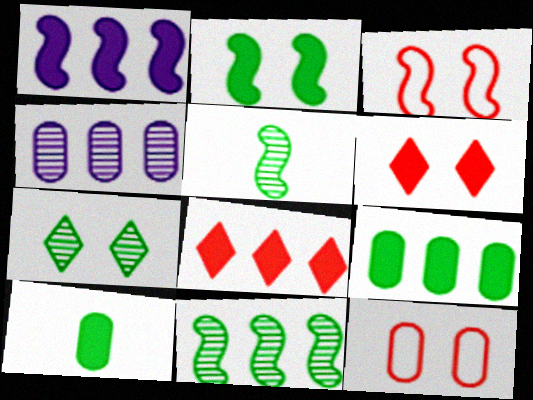[[1, 3, 5], 
[1, 6, 10], 
[1, 8, 9], 
[4, 10, 12]]